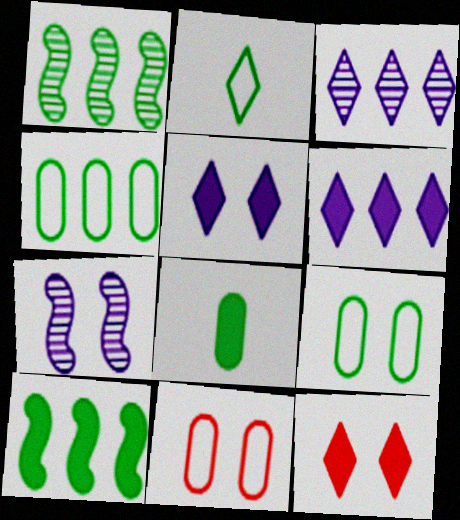[[2, 3, 12], 
[7, 9, 12]]